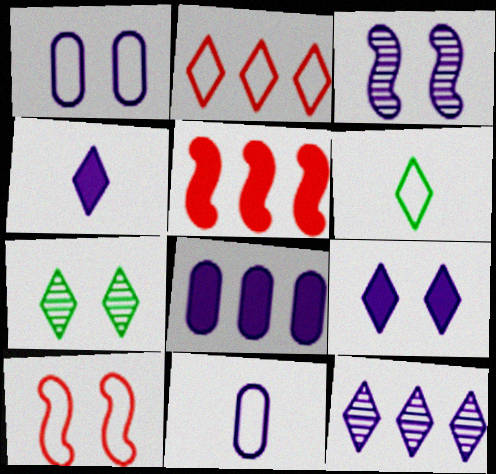[[1, 3, 9], 
[2, 4, 7], 
[5, 7, 11]]